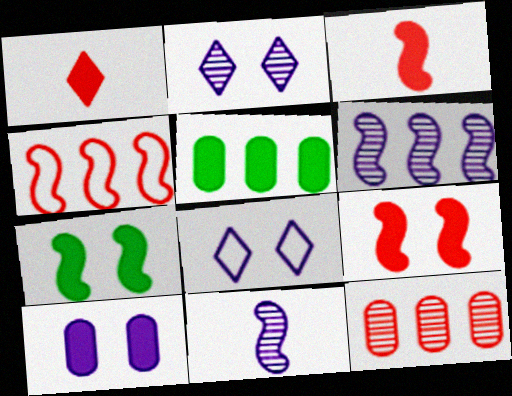[[4, 7, 11]]